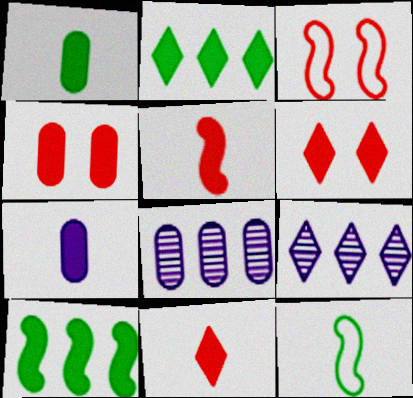[[1, 3, 9], 
[4, 9, 12], 
[6, 7, 10], 
[6, 8, 12]]